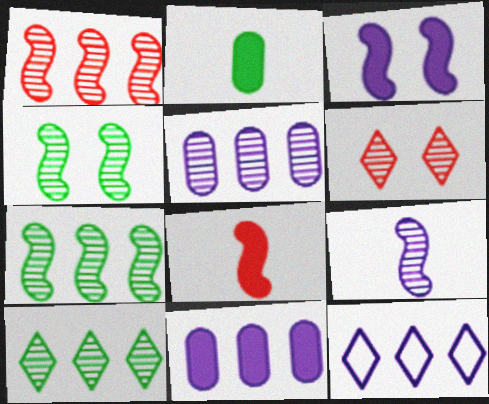[[1, 4, 9], 
[1, 5, 10]]